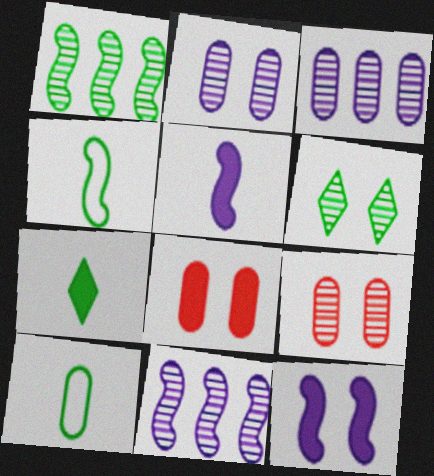[[3, 8, 10]]